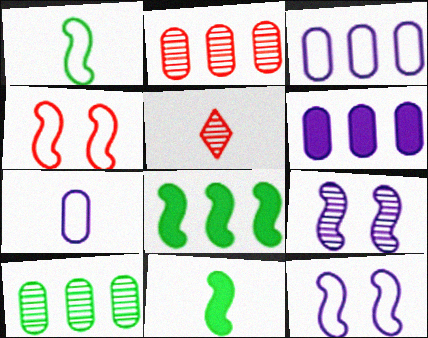[[5, 7, 11], 
[5, 9, 10]]